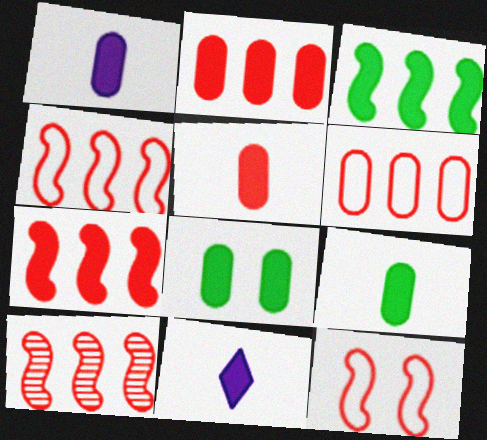[[1, 2, 8], 
[1, 5, 9], 
[4, 7, 10], 
[7, 8, 11]]